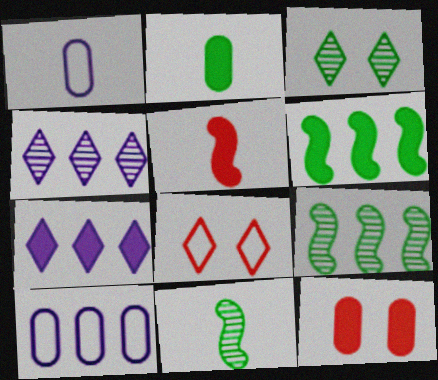[[3, 5, 10]]